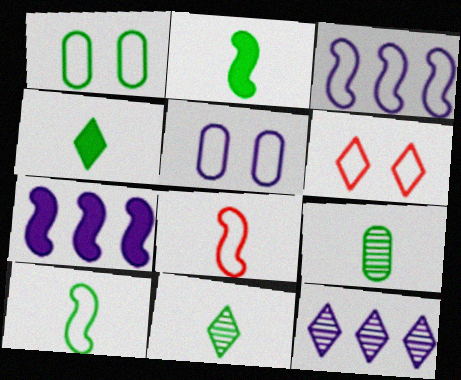[[4, 6, 12], 
[4, 9, 10], 
[6, 7, 9]]